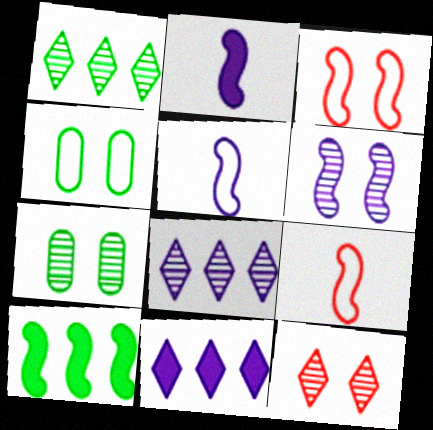[[6, 7, 12], 
[6, 9, 10], 
[7, 9, 11]]